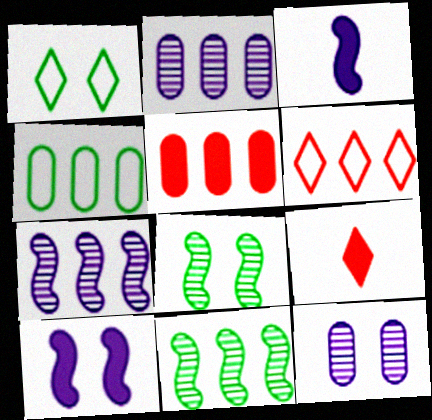[[2, 4, 5]]